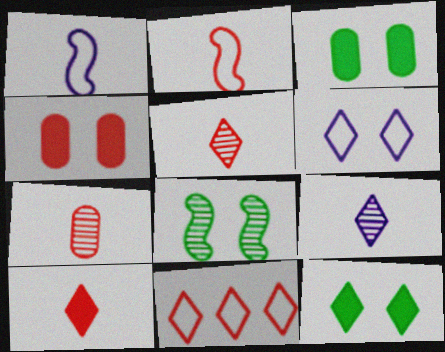[[2, 7, 10], 
[4, 6, 8], 
[9, 11, 12]]